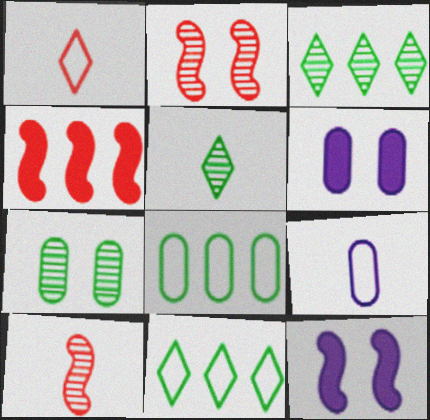[[6, 10, 11]]